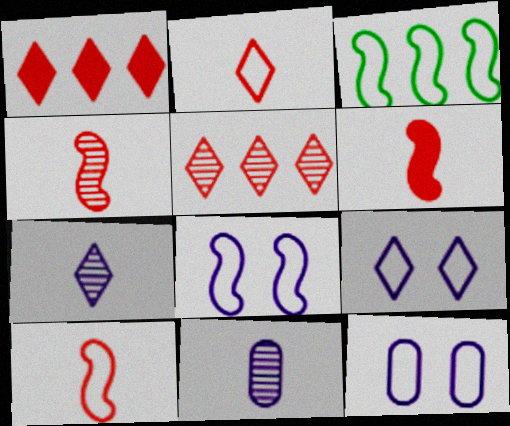[[2, 3, 12], 
[3, 8, 10], 
[4, 6, 10], 
[8, 9, 12]]